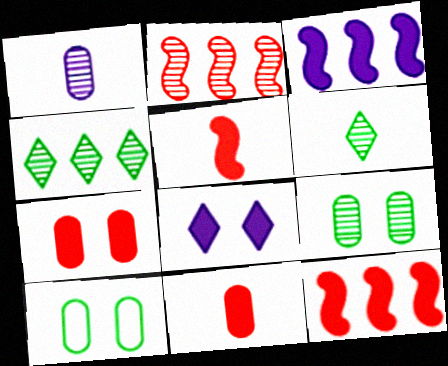[]